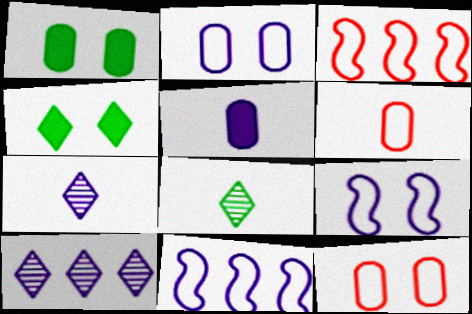[[1, 3, 7], 
[5, 9, 10]]